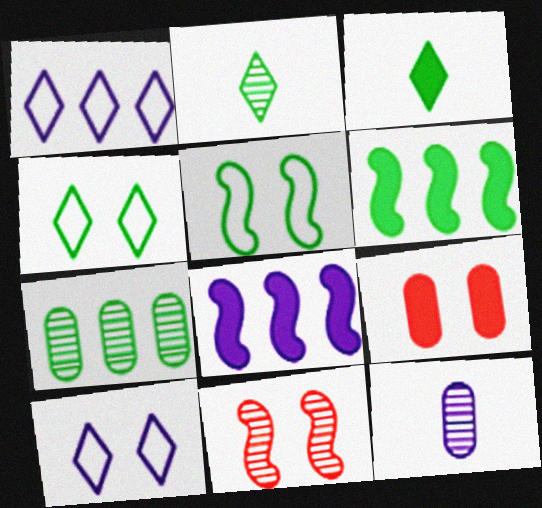[[3, 5, 7], 
[3, 8, 9], 
[8, 10, 12]]